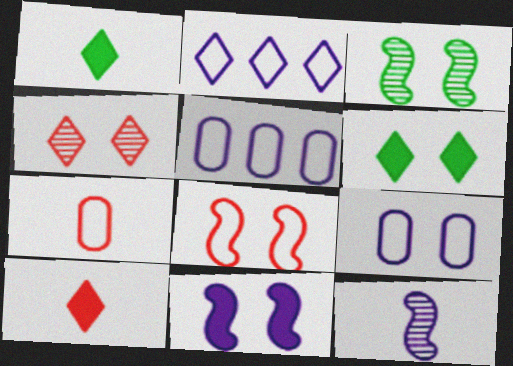[[1, 2, 4], 
[1, 7, 12], 
[3, 5, 10], 
[3, 8, 11]]